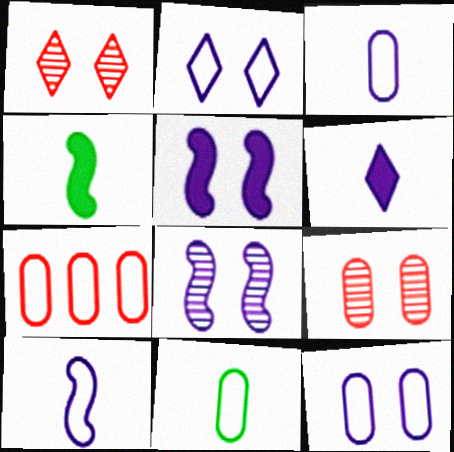[[7, 11, 12]]